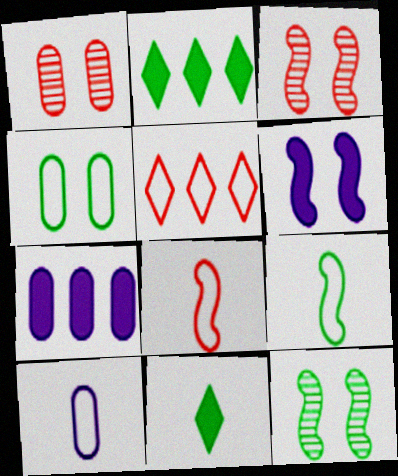[[2, 3, 10]]